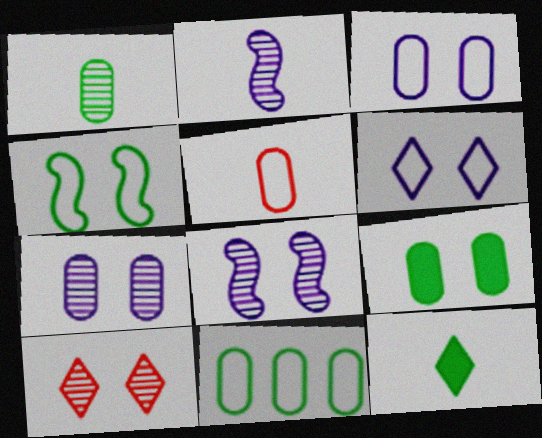[[1, 9, 11], 
[2, 5, 12], 
[3, 5, 11]]